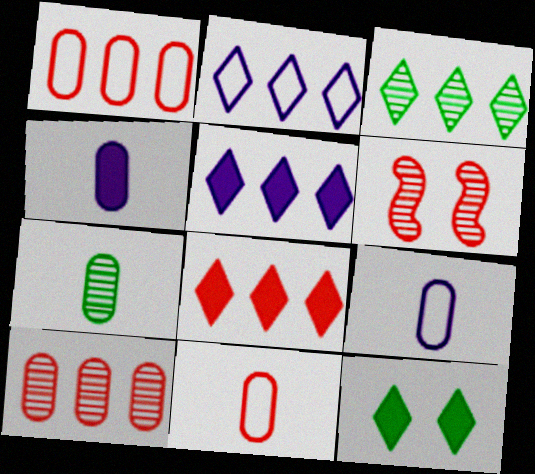[[2, 3, 8], 
[4, 7, 11], 
[6, 8, 11]]